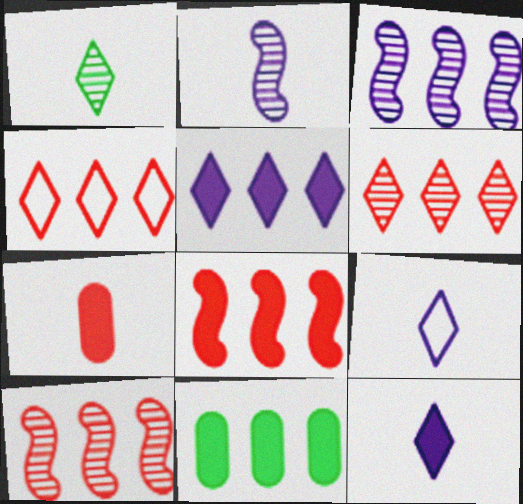[[3, 4, 11], 
[5, 8, 11]]